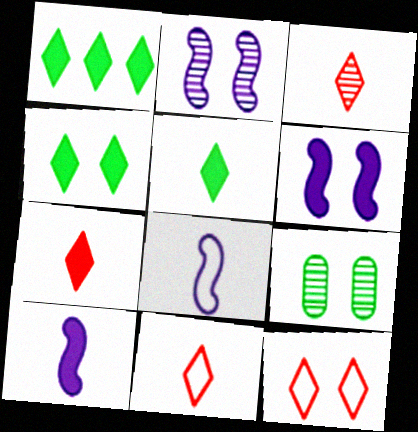[[1, 4, 5], 
[3, 7, 11], 
[6, 9, 12]]